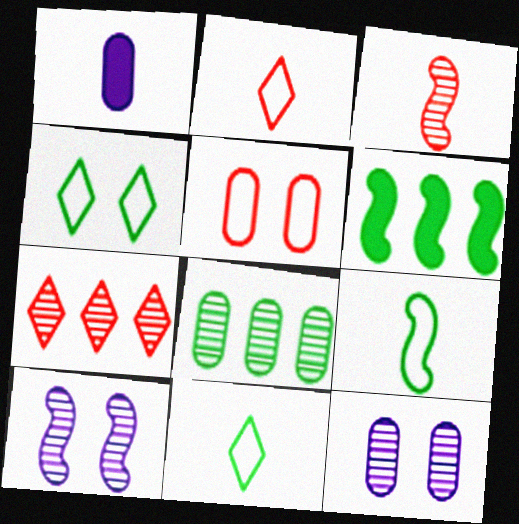[[1, 3, 11], 
[1, 5, 8], 
[2, 6, 12]]